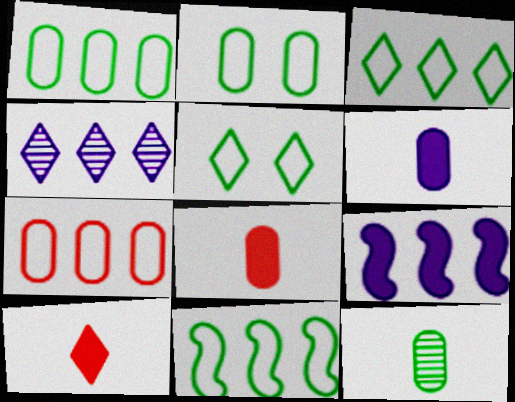[[1, 3, 11], 
[4, 5, 10]]